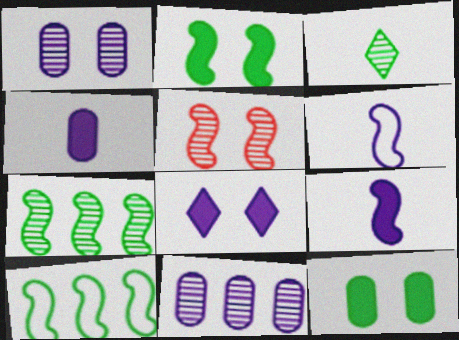[[3, 5, 11], 
[3, 10, 12], 
[5, 9, 10], 
[6, 8, 11]]